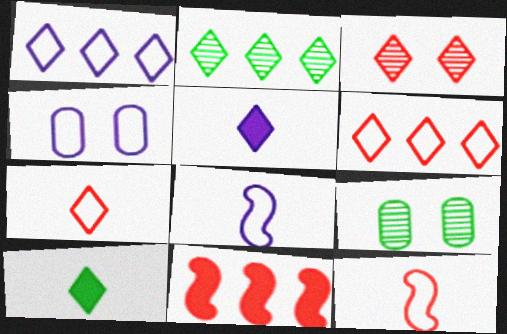[[1, 3, 10], 
[1, 4, 8]]